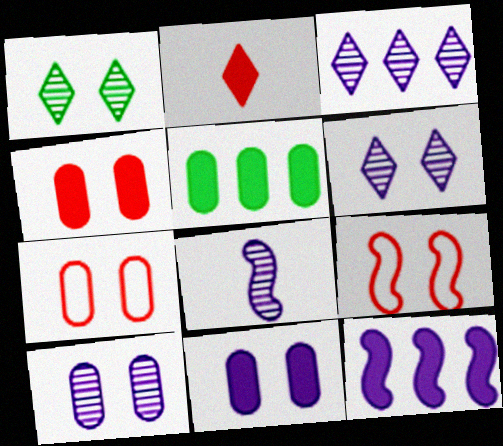[[1, 9, 11], 
[3, 8, 10]]